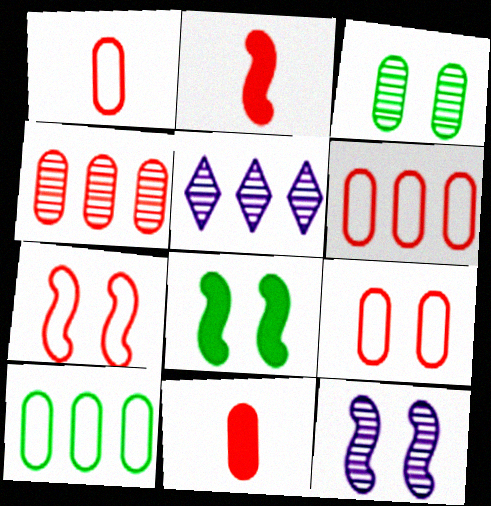[[1, 5, 8], 
[1, 6, 9], 
[4, 9, 11], 
[7, 8, 12]]